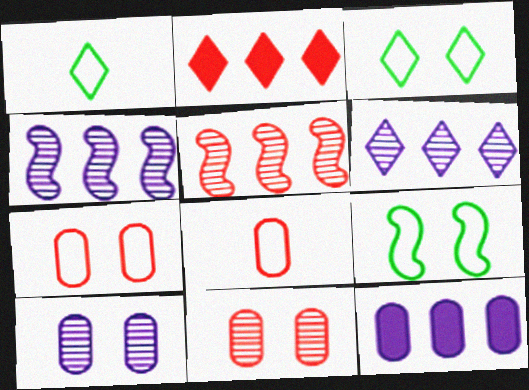[]